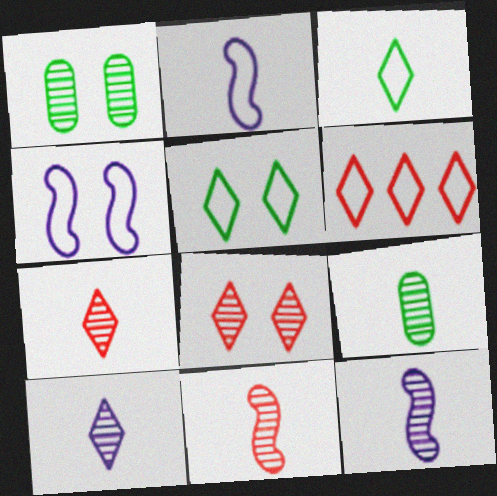[[7, 9, 12], 
[9, 10, 11]]